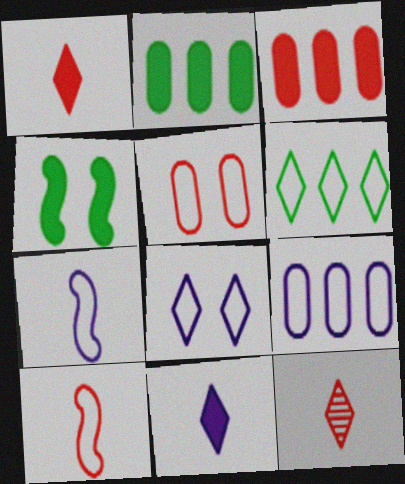[[3, 4, 11], 
[4, 9, 12], 
[5, 6, 7], 
[7, 8, 9]]